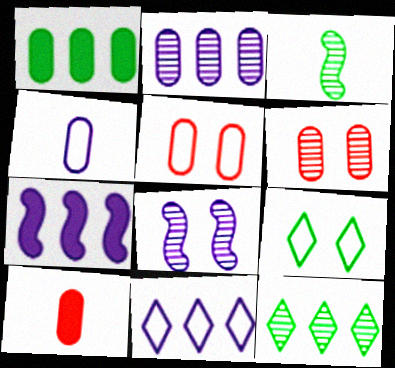[[1, 3, 9], 
[1, 4, 6], 
[2, 7, 11]]